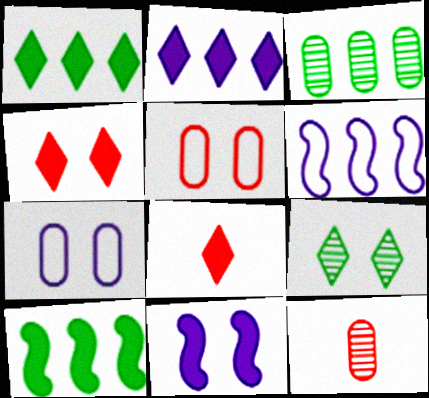[[5, 9, 11]]